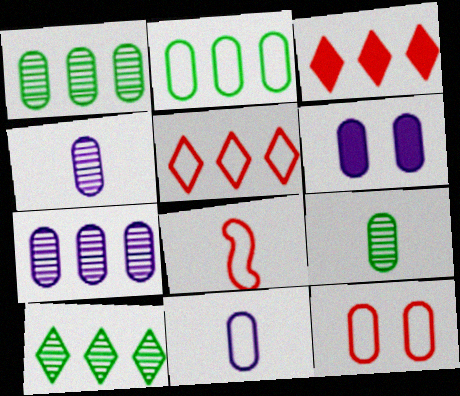[[2, 11, 12], 
[5, 8, 12], 
[6, 7, 11], 
[6, 8, 10]]